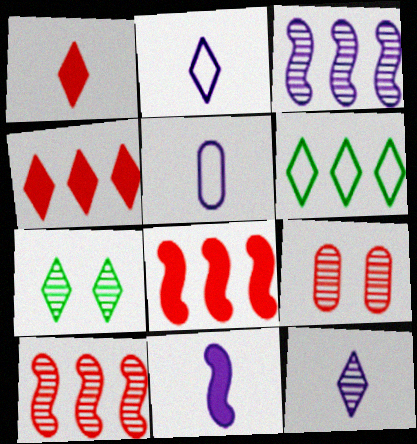[[2, 4, 7], 
[5, 7, 8], 
[5, 11, 12], 
[6, 9, 11]]